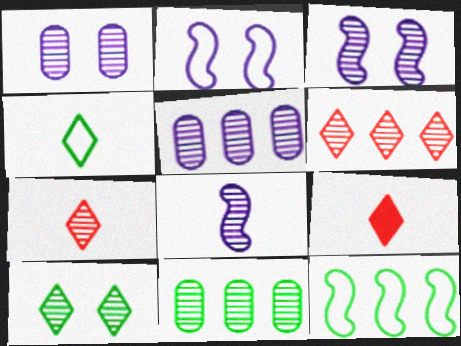[[1, 9, 12], 
[2, 9, 11], 
[3, 7, 11]]